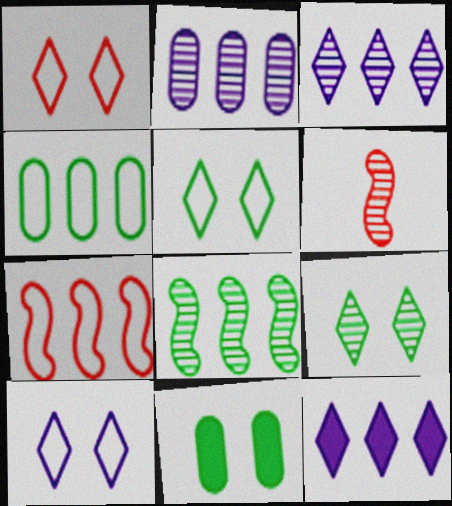[[1, 5, 10], 
[2, 6, 9]]